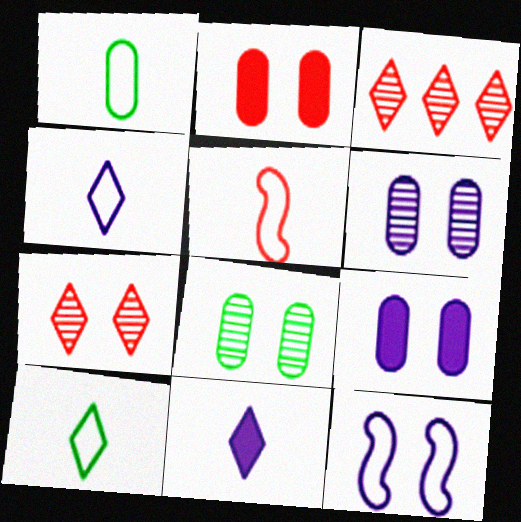[[1, 4, 5], 
[2, 3, 5]]